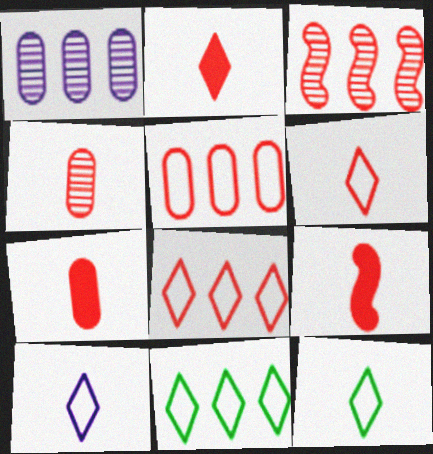[[2, 7, 9], 
[4, 6, 9], 
[6, 10, 12]]